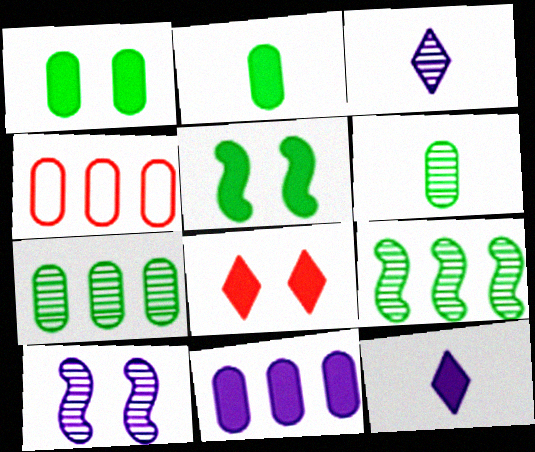[[3, 4, 5], 
[4, 7, 11]]